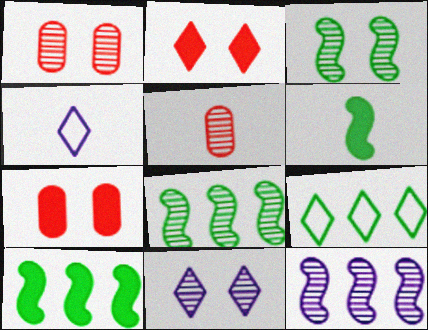[[1, 3, 11], 
[1, 4, 10], 
[4, 5, 6], 
[4, 7, 8], 
[5, 8, 11]]